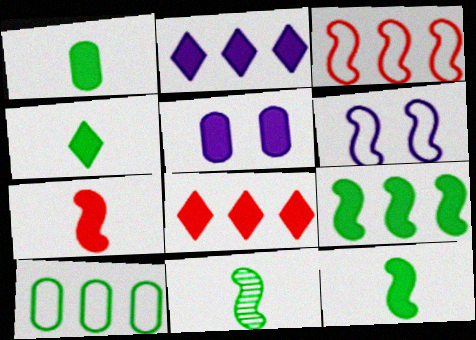[[1, 4, 12], 
[5, 8, 12]]